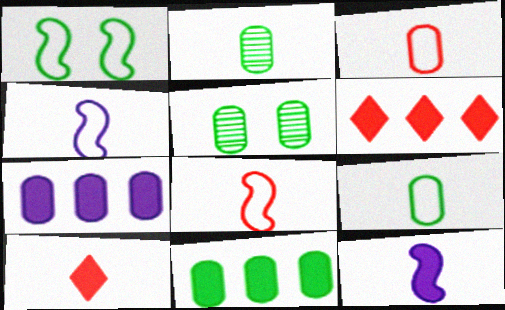[[2, 4, 10], 
[3, 5, 7], 
[4, 5, 6], 
[5, 9, 11]]